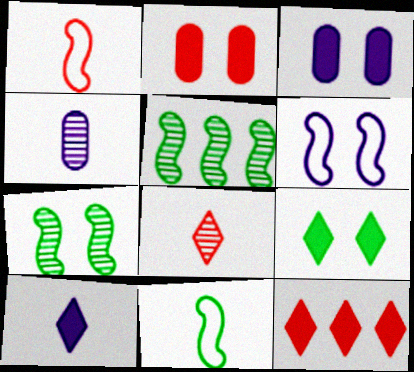[[9, 10, 12]]